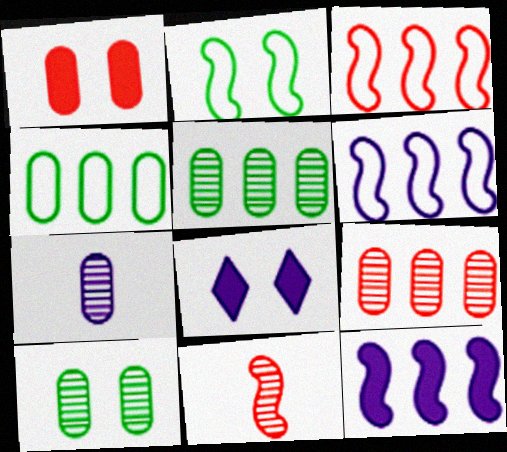[[1, 4, 7], 
[2, 11, 12], 
[4, 8, 11], 
[6, 7, 8], 
[7, 9, 10]]